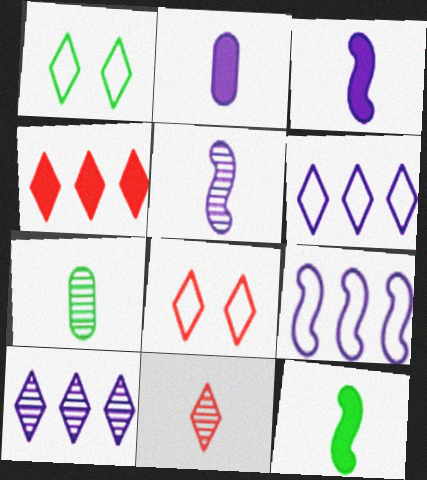[[4, 8, 11], 
[5, 7, 11]]